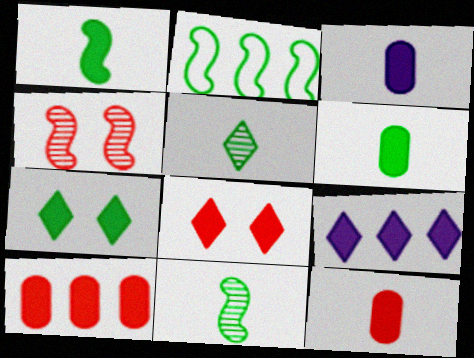[[3, 6, 12]]